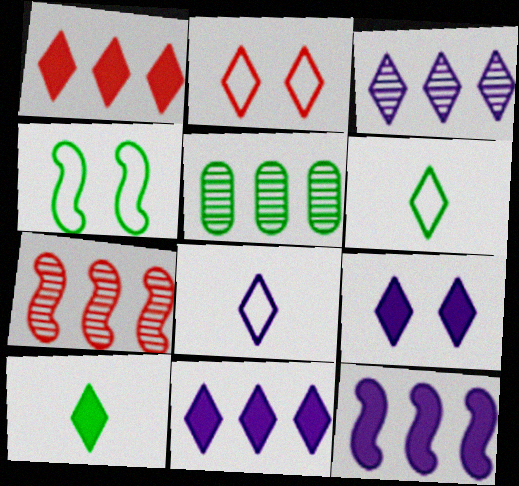[[1, 9, 10], 
[2, 3, 10], 
[3, 5, 7], 
[3, 8, 9], 
[4, 5, 10]]